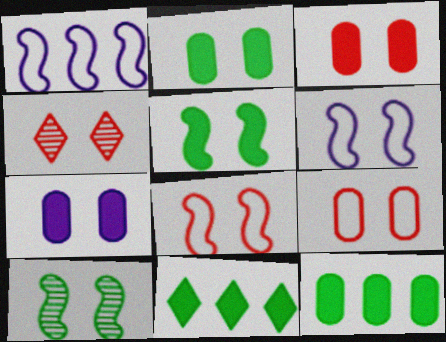[[2, 3, 7], 
[2, 4, 6], 
[3, 4, 8]]